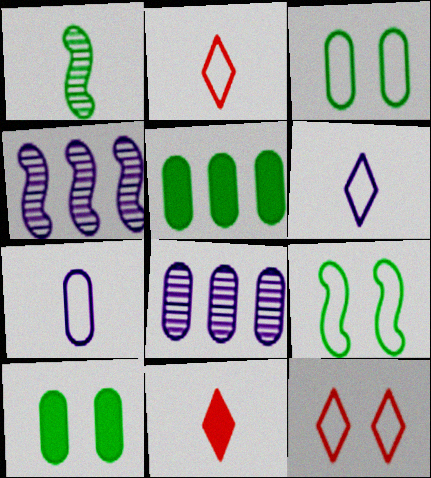[[1, 7, 11], 
[2, 4, 10], 
[3, 4, 11], 
[8, 9, 11]]